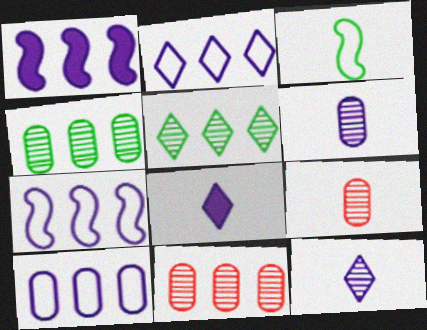[[2, 7, 10], 
[3, 8, 9]]